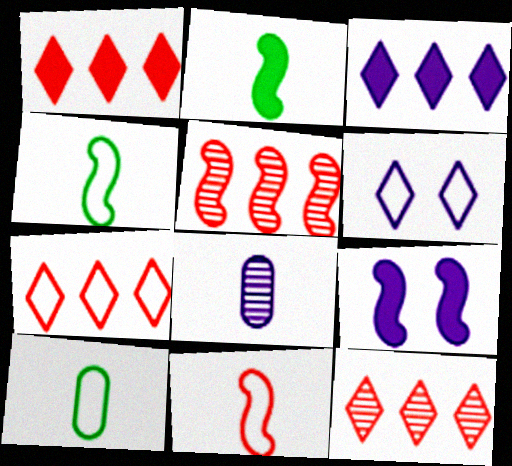[[1, 7, 12], 
[4, 5, 9], 
[9, 10, 12]]